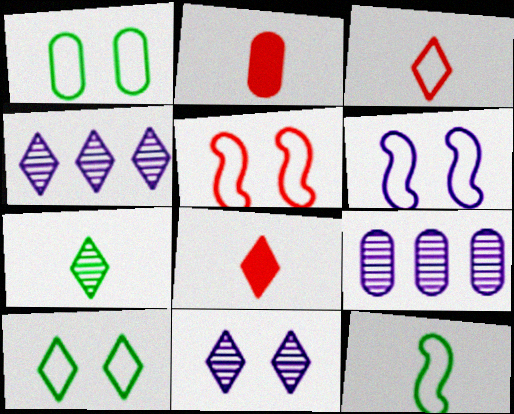[[1, 2, 9], 
[4, 8, 10]]